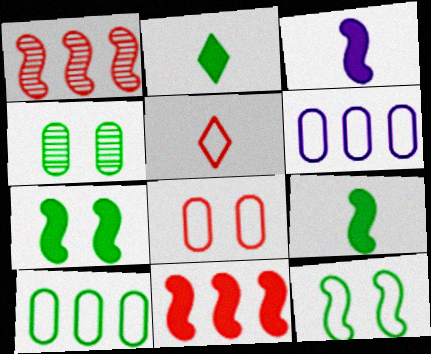[[1, 3, 12], 
[3, 7, 11], 
[5, 6, 12]]